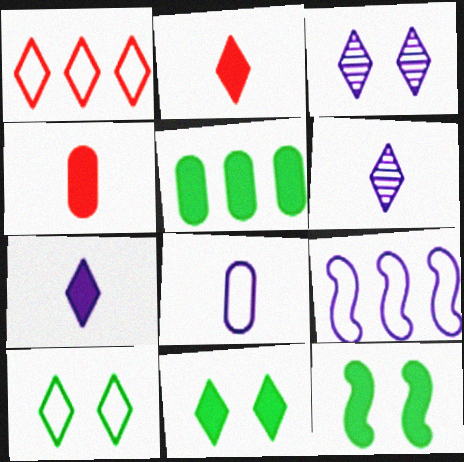[[1, 6, 11]]